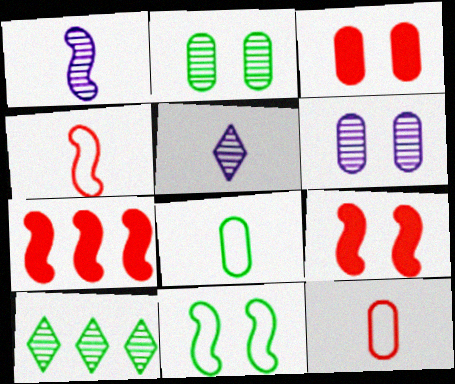[[1, 7, 11]]